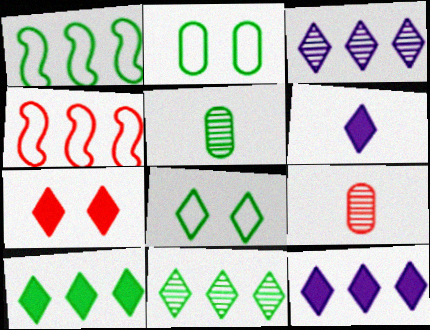[[4, 7, 9], 
[6, 7, 10]]